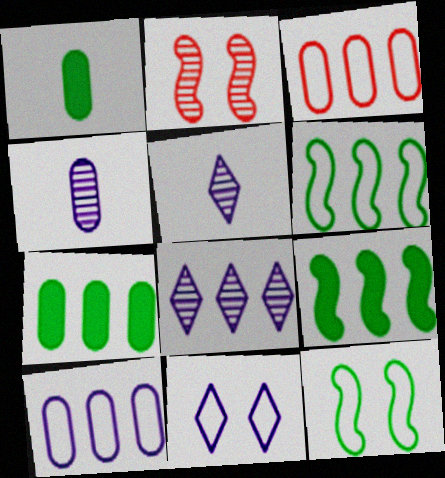[[3, 8, 9]]